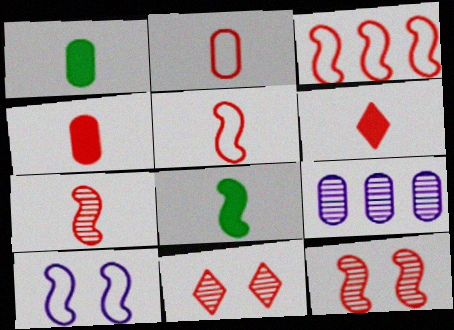[[2, 6, 7], 
[3, 4, 11]]